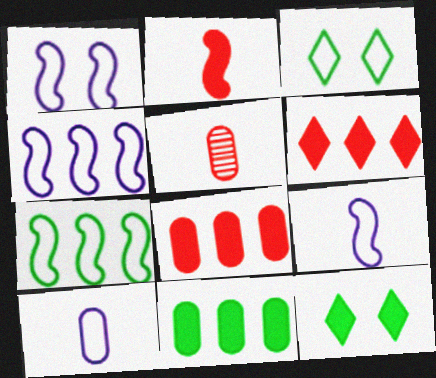[[1, 4, 9], 
[4, 5, 12]]